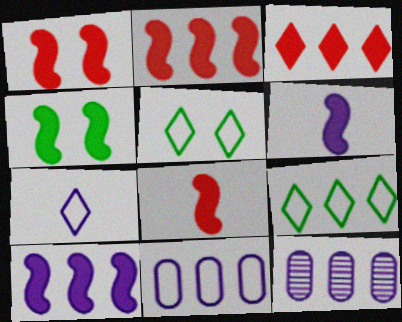[[1, 2, 8], 
[2, 4, 6], 
[2, 9, 12], 
[4, 8, 10], 
[5, 8, 12]]